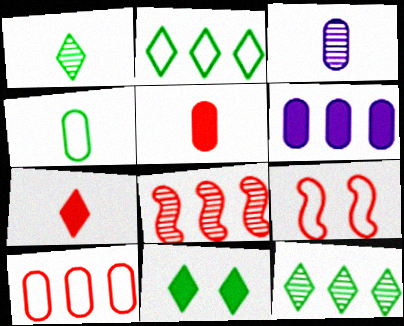[[1, 2, 11], 
[1, 6, 9], 
[2, 6, 8], 
[3, 4, 5]]